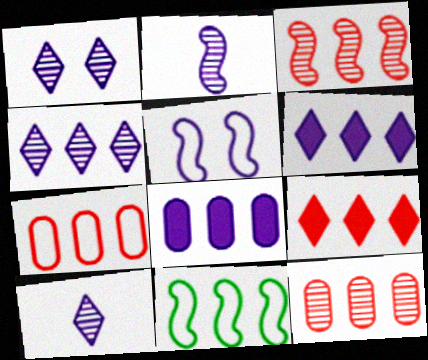[[1, 4, 10], 
[3, 7, 9], 
[5, 8, 10], 
[6, 11, 12]]